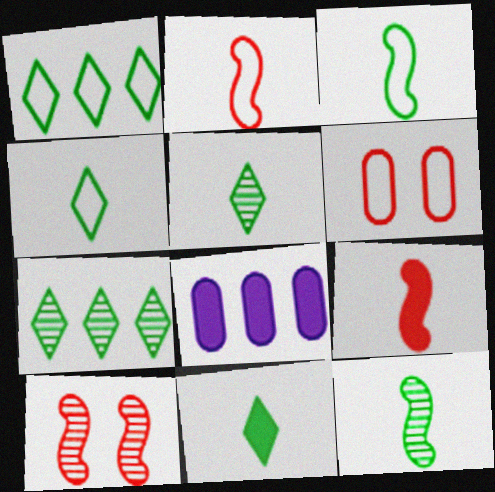[[4, 5, 11], 
[4, 8, 10]]